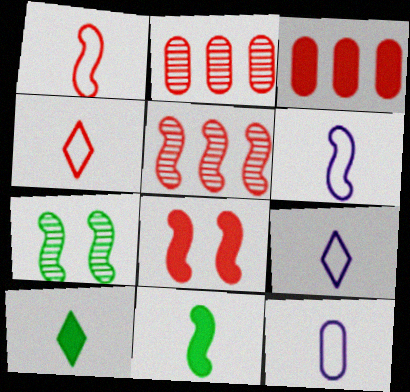[[1, 5, 8], 
[2, 4, 8], 
[3, 7, 9], 
[6, 9, 12]]